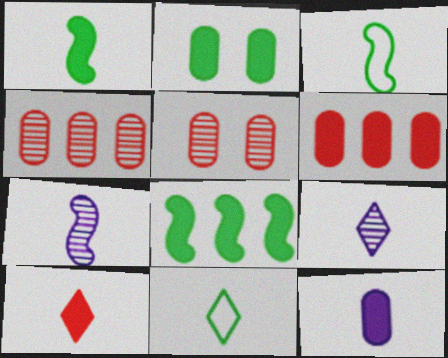[[1, 10, 12], 
[2, 6, 12], 
[9, 10, 11]]